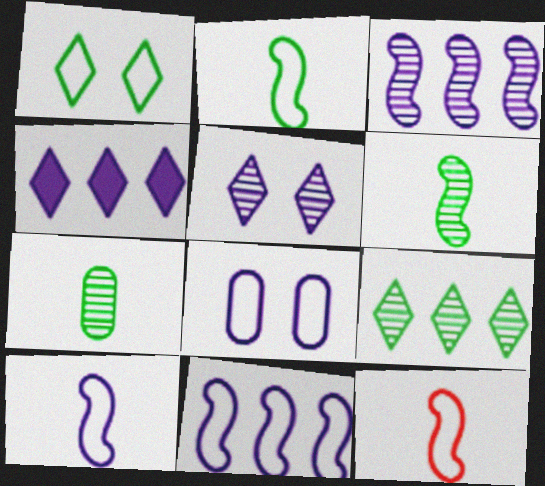[[2, 10, 12]]